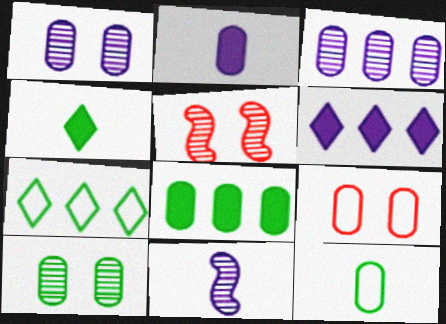[[2, 5, 7], 
[5, 6, 12], 
[8, 10, 12]]